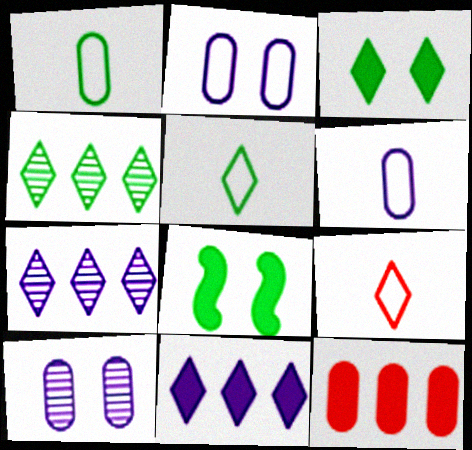[[1, 4, 8], 
[1, 10, 12], 
[3, 4, 5], 
[3, 7, 9]]